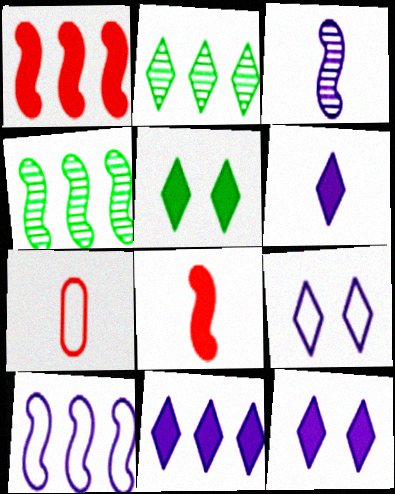[[1, 4, 10], 
[4, 7, 12], 
[6, 11, 12]]